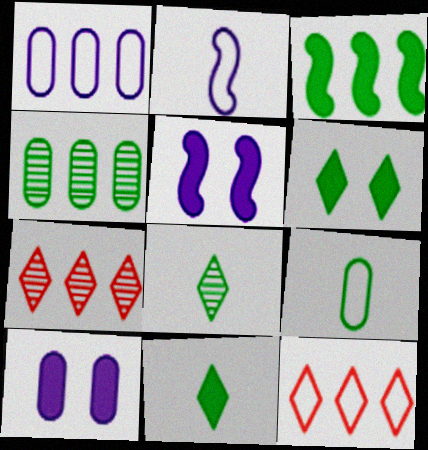[[1, 3, 7], 
[5, 7, 9]]